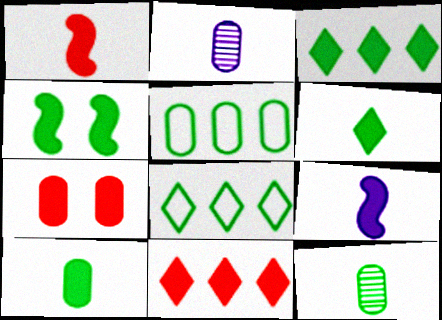[[1, 7, 11], 
[2, 5, 7], 
[3, 4, 10], 
[3, 7, 9], 
[4, 8, 12]]